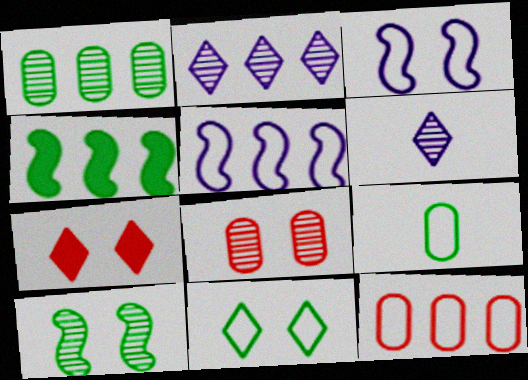[[2, 4, 12]]